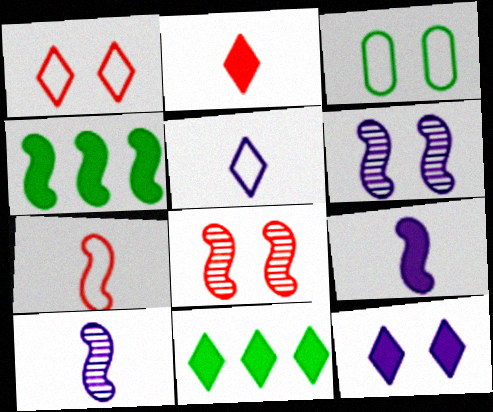[[2, 11, 12], 
[3, 8, 12], 
[4, 6, 7]]